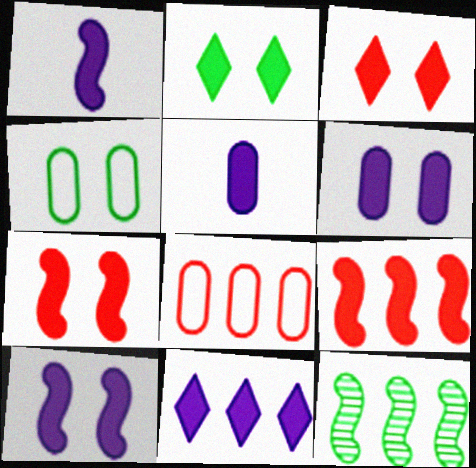[[1, 6, 11], 
[2, 5, 9], 
[2, 6, 7], 
[5, 10, 11], 
[8, 11, 12]]